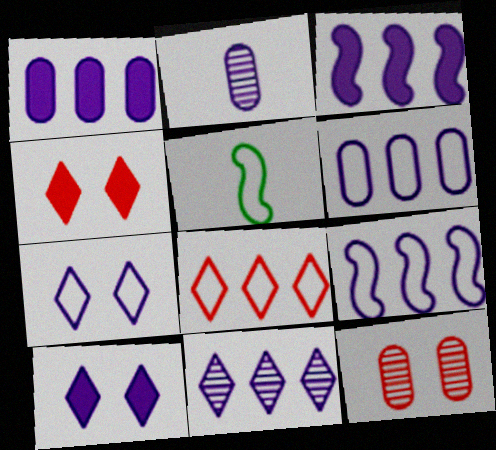[[1, 9, 11], 
[2, 3, 7], 
[2, 9, 10], 
[3, 6, 11]]